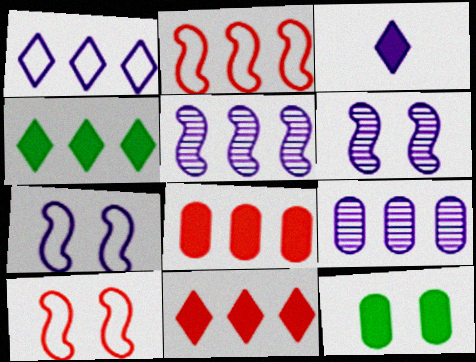[[2, 4, 9], 
[3, 7, 9]]